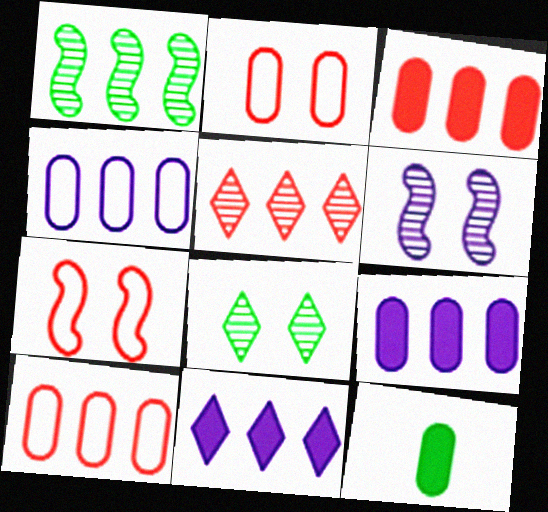[[1, 10, 11]]